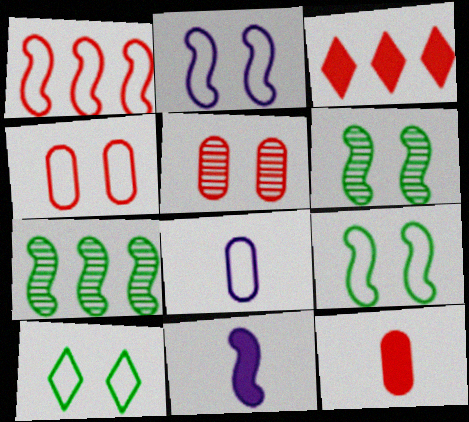[[1, 6, 11], 
[1, 8, 10], 
[2, 4, 10], 
[3, 6, 8]]